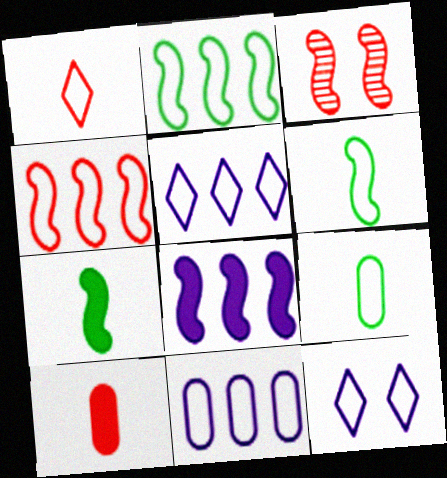[[3, 6, 8], 
[4, 9, 12]]